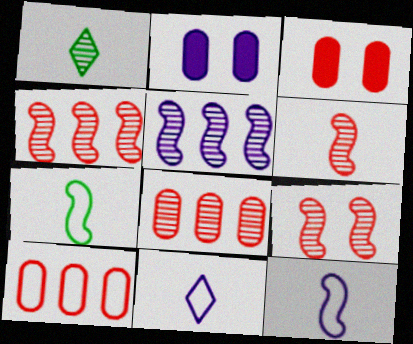[[2, 5, 11], 
[4, 6, 9]]